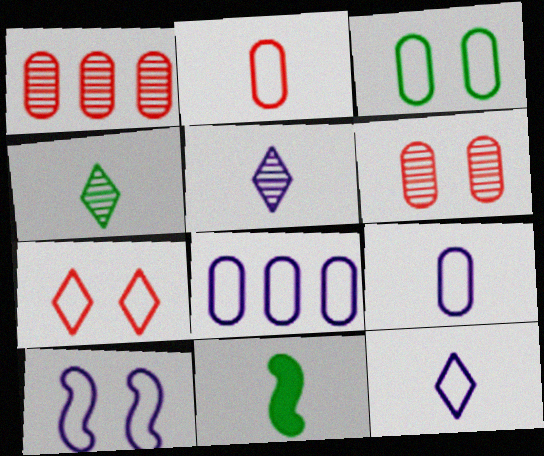[[2, 3, 8], 
[2, 5, 11], 
[3, 7, 10], 
[8, 10, 12]]